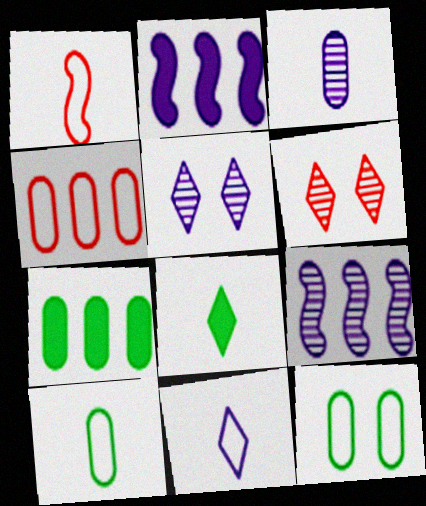[[1, 3, 8], 
[1, 5, 7], 
[1, 10, 11], 
[2, 6, 10], 
[3, 5, 9]]